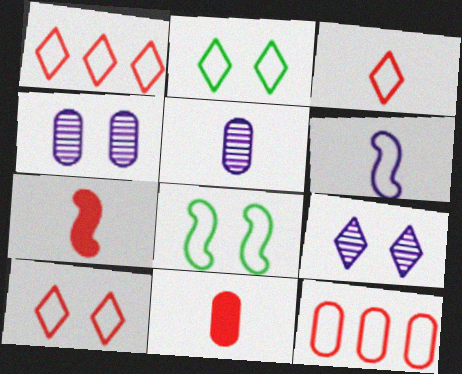[[1, 3, 10], 
[2, 6, 12]]